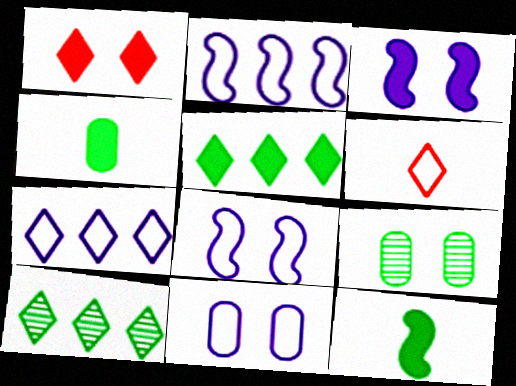[[1, 8, 9]]